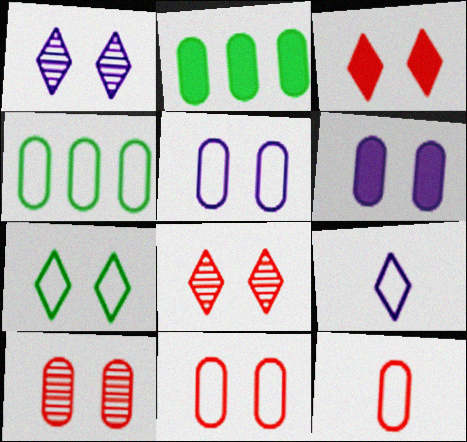[[1, 3, 7], 
[4, 5, 12]]